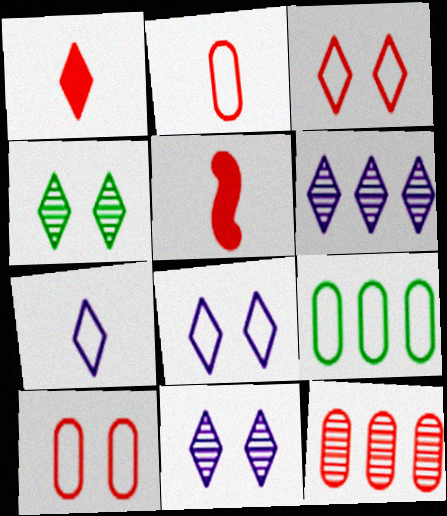[[3, 5, 12], 
[5, 9, 11]]